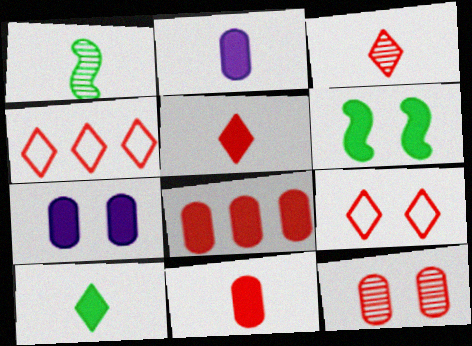[[1, 4, 7]]